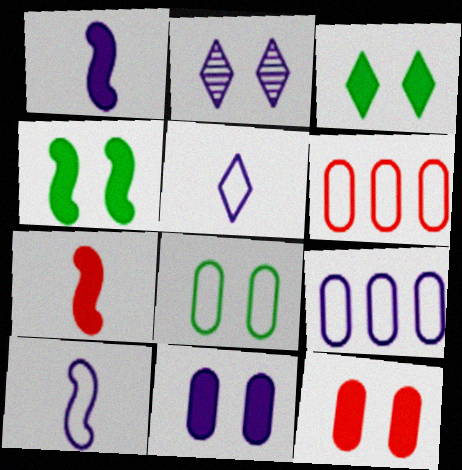[[1, 2, 9]]